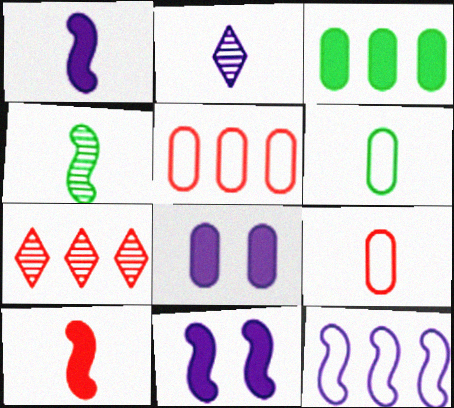[[2, 6, 10], 
[2, 8, 12], 
[3, 7, 12], 
[6, 7, 11]]